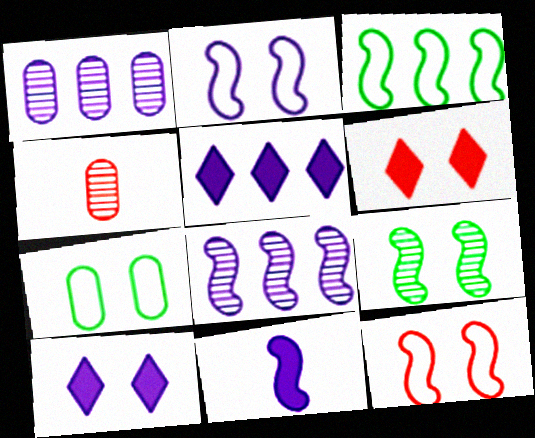[[2, 8, 11], 
[3, 4, 10]]